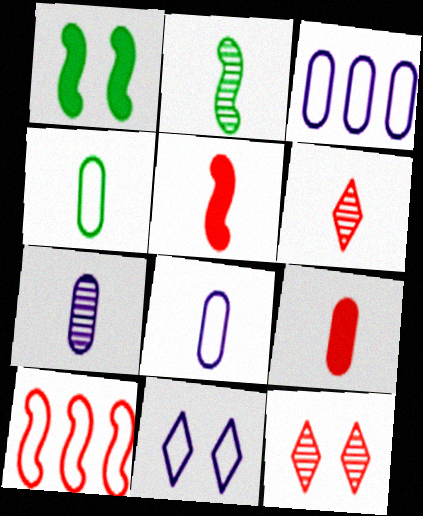[[1, 3, 6], 
[2, 6, 7], 
[4, 7, 9], 
[4, 10, 11], 
[9, 10, 12]]